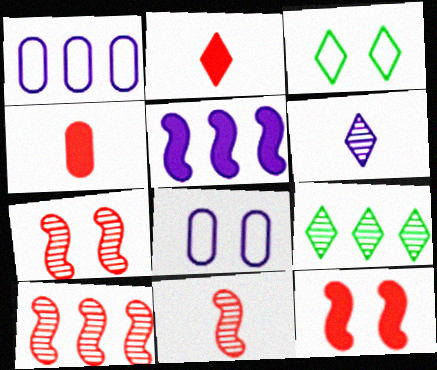[[5, 6, 8], 
[7, 10, 11]]